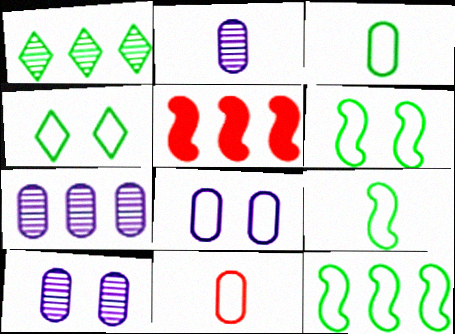[[2, 4, 5], 
[2, 7, 10], 
[3, 4, 12], 
[6, 9, 12]]